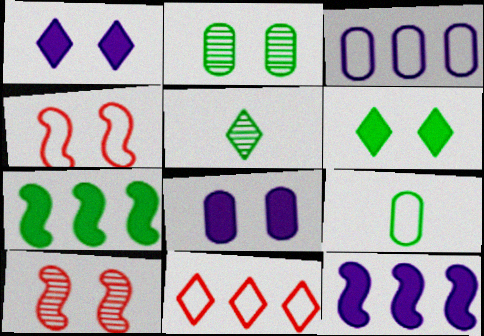[[1, 2, 4], 
[1, 5, 11]]